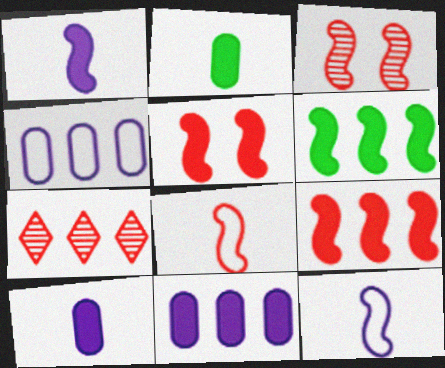[[1, 5, 6], 
[3, 6, 12], 
[3, 8, 9], 
[4, 6, 7]]